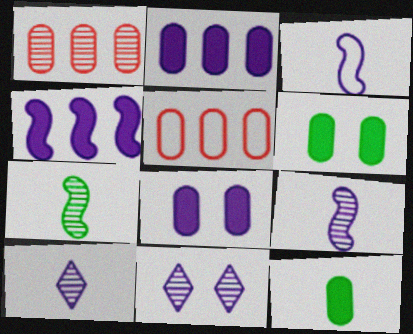[[1, 7, 11], 
[2, 3, 11]]